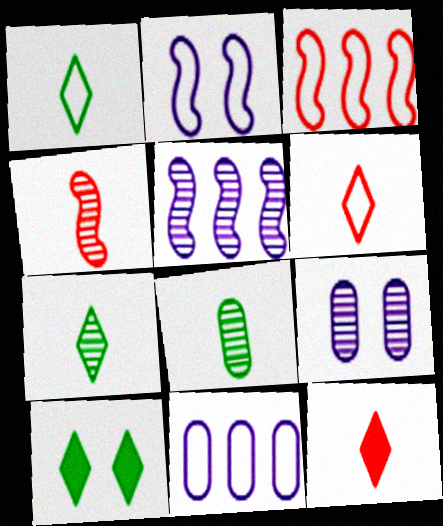[[4, 10, 11]]